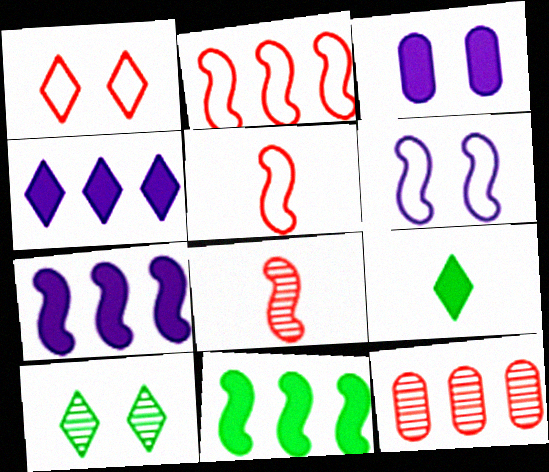[[6, 8, 11], 
[6, 9, 12]]